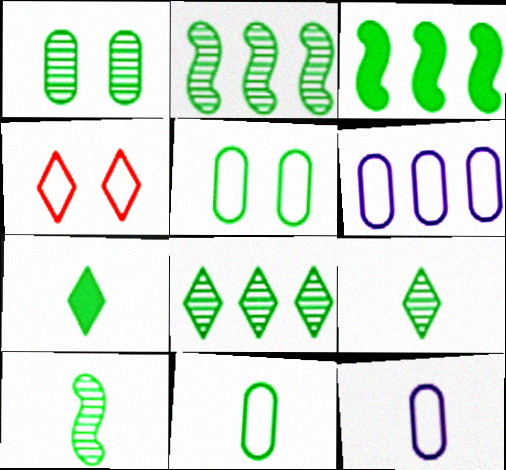[[1, 2, 9], 
[1, 8, 10], 
[2, 5, 7], 
[3, 5, 9], 
[7, 10, 11]]